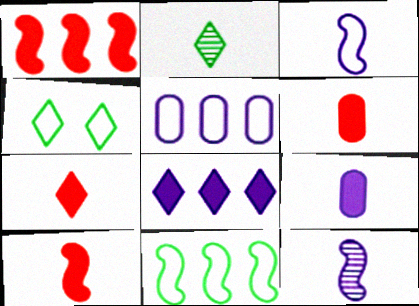[[2, 3, 6], 
[6, 7, 10]]